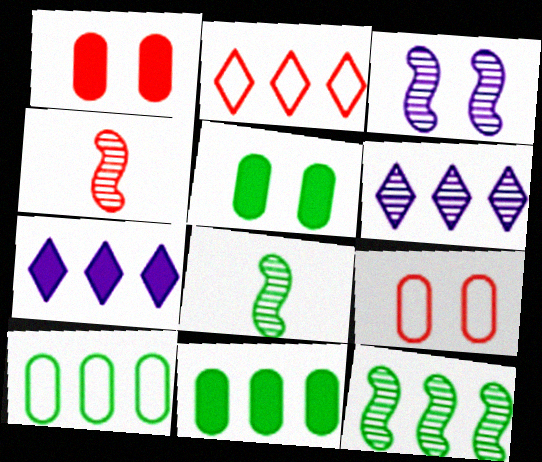[[1, 2, 4], 
[3, 4, 12], 
[7, 8, 9]]